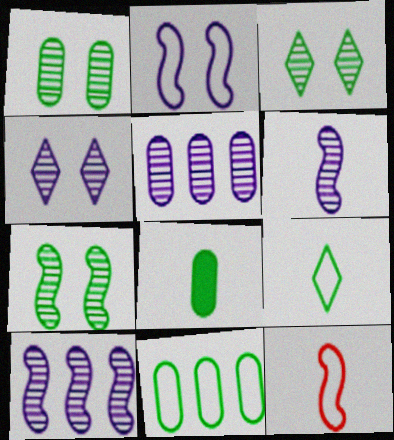[[1, 3, 7], 
[1, 8, 11], 
[4, 5, 6]]